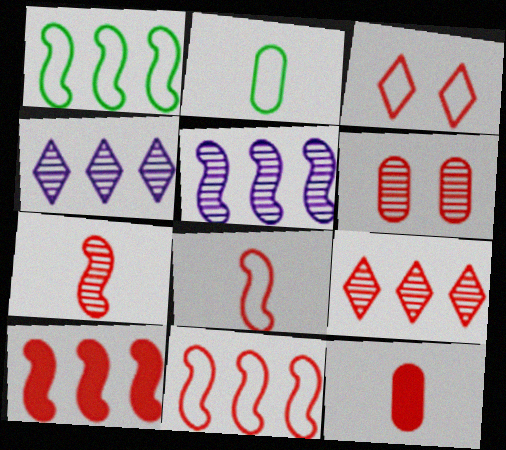[[1, 5, 10], 
[6, 7, 9]]